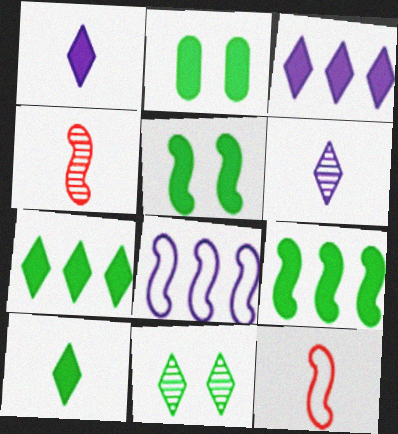[[2, 9, 10], 
[4, 5, 8]]